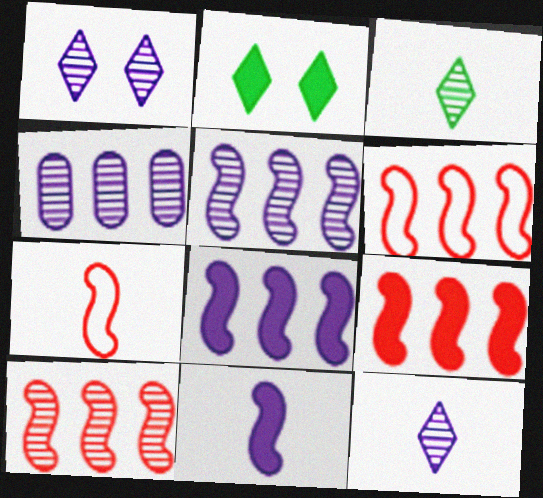[[2, 4, 7], 
[6, 9, 10]]